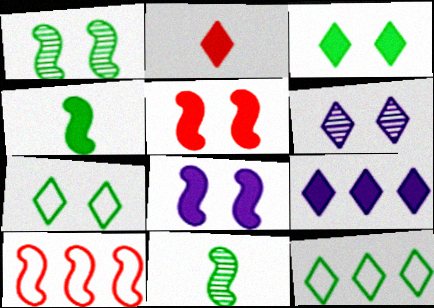[[2, 3, 9], 
[2, 6, 12], 
[8, 10, 11]]